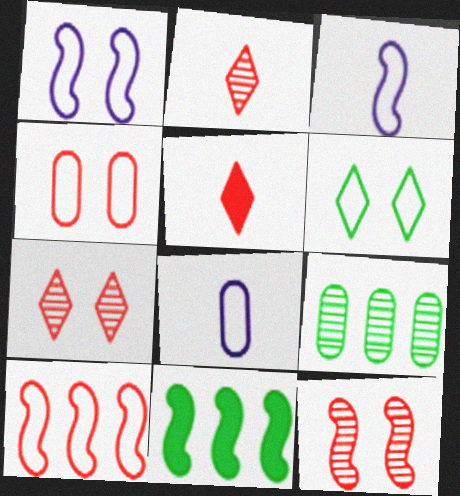[[1, 4, 6], 
[1, 5, 9], 
[3, 11, 12], 
[6, 8, 10], 
[7, 8, 11]]